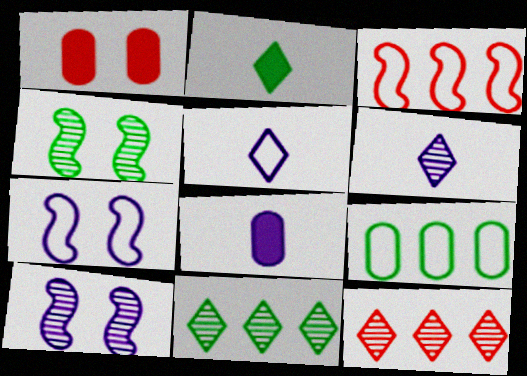[[2, 4, 9]]